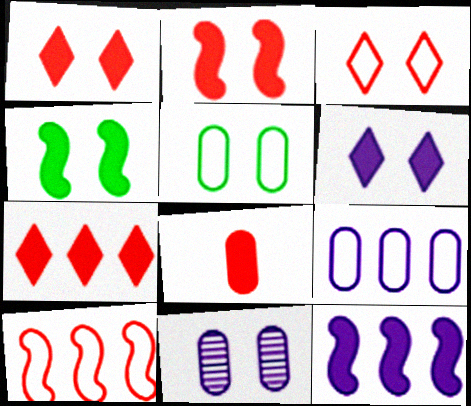[[2, 7, 8], 
[3, 4, 11]]